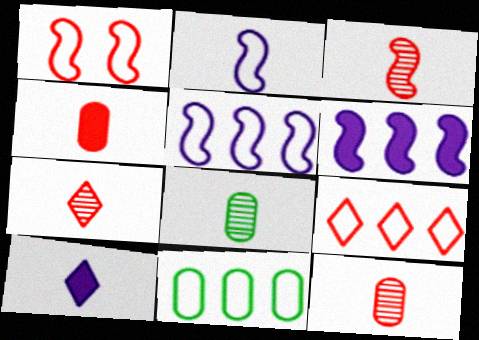[[3, 7, 12], 
[5, 9, 11]]